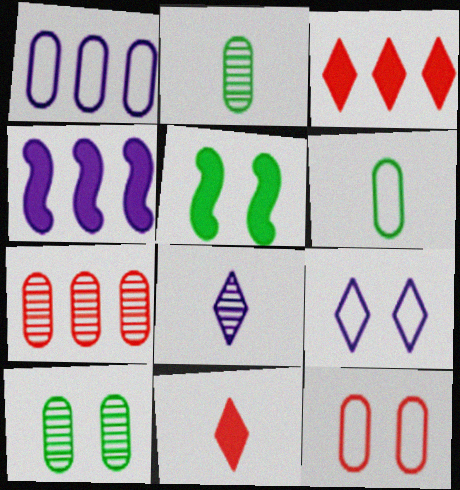[[1, 6, 12]]